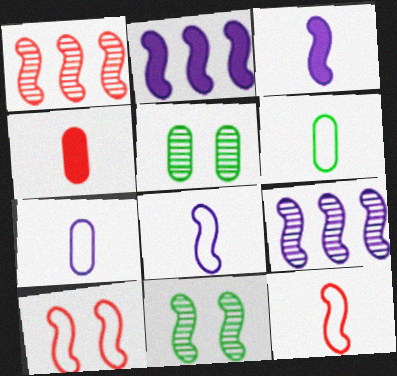[[2, 11, 12]]